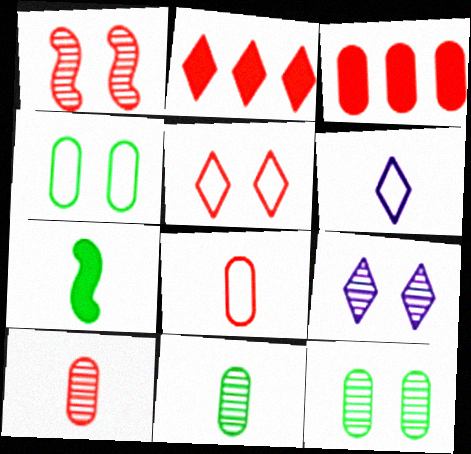[[1, 2, 8], 
[1, 9, 12], 
[6, 7, 10]]